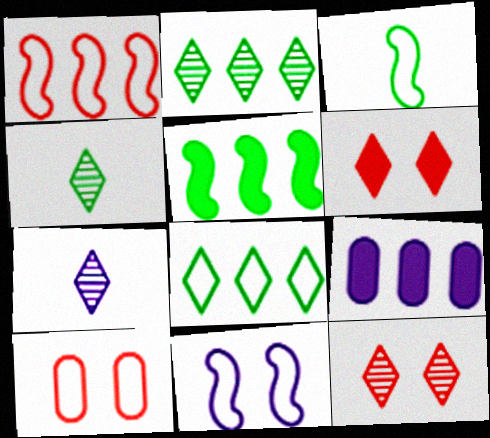[[1, 2, 9], 
[1, 3, 11], 
[2, 7, 12], 
[3, 9, 12], 
[5, 7, 10], 
[6, 7, 8], 
[7, 9, 11]]